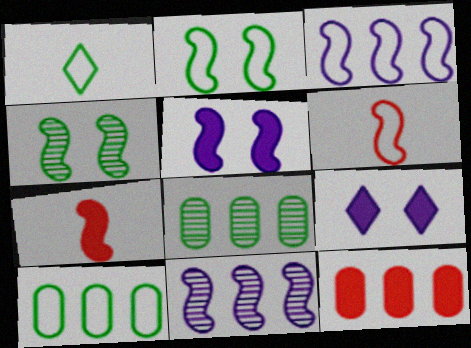[[1, 2, 10], 
[2, 3, 6], 
[2, 7, 11], 
[3, 4, 7], 
[6, 8, 9]]